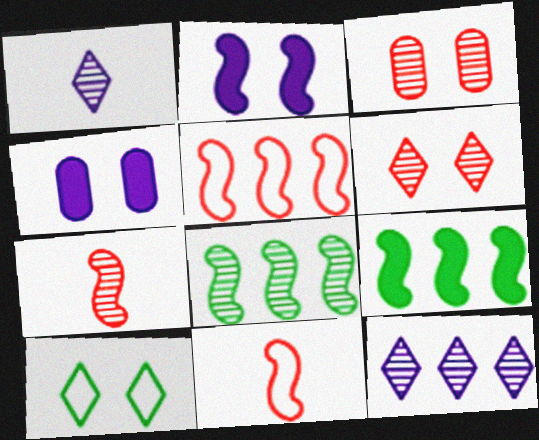[[1, 3, 8], 
[2, 3, 10], 
[2, 8, 11]]